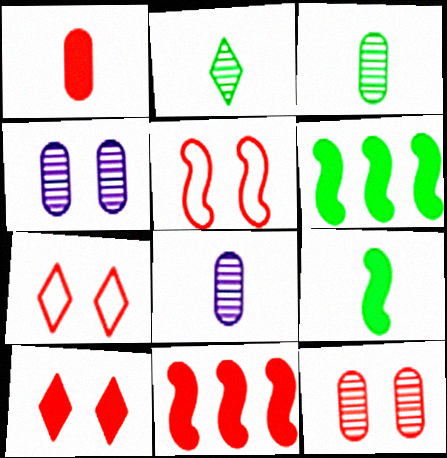[[1, 10, 11], 
[5, 10, 12], 
[6, 7, 8]]